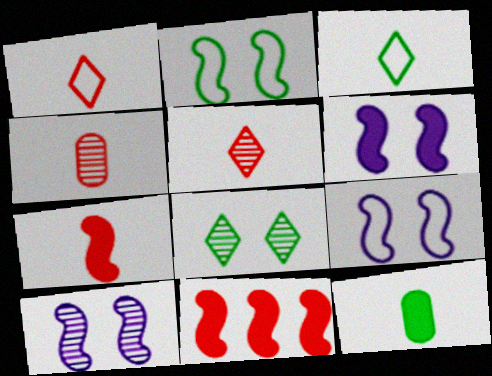[[1, 4, 7], 
[6, 9, 10]]